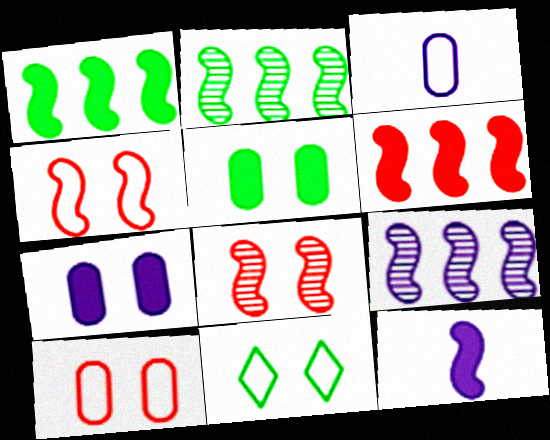[[2, 4, 12], 
[7, 8, 11]]